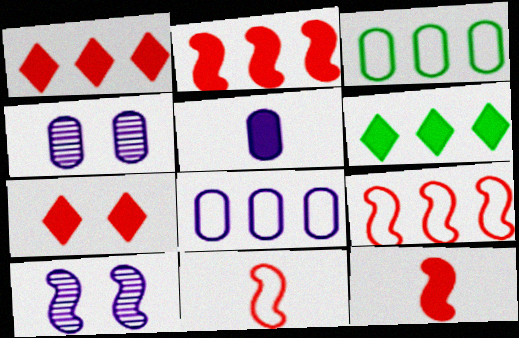[[4, 5, 8], 
[4, 6, 11]]